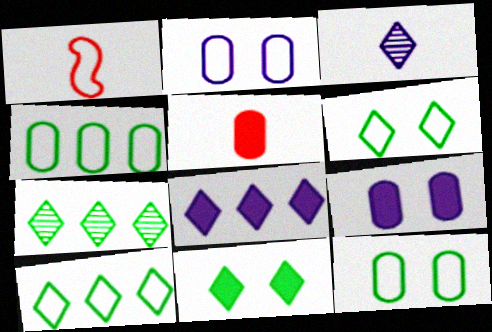[[1, 2, 10], 
[1, 7, 9]]